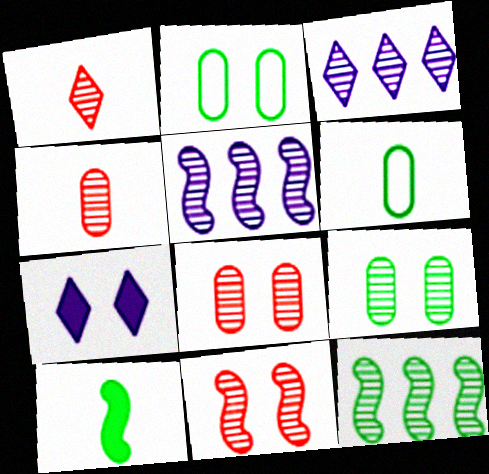[[1, 5, 9], 
[2, 7, 11]]